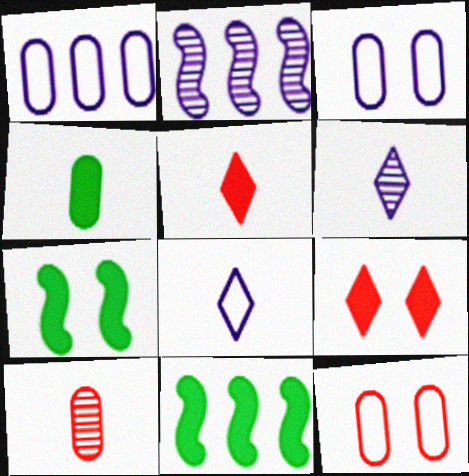[[6, 11, 12]]